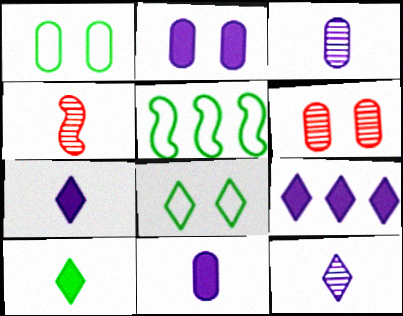[[1, 2, 6], 
[1, 4, 9], 
[5, 6, 7]]